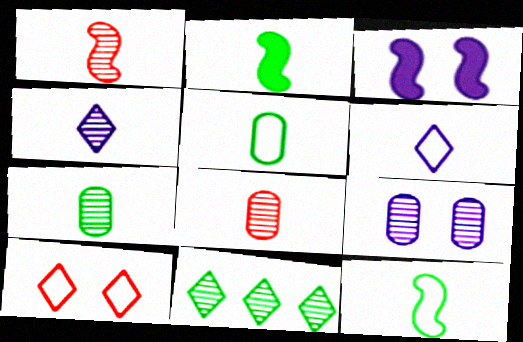[[1, 4, 7], 
[1, 9, 11], 
[2, 6, 8]]